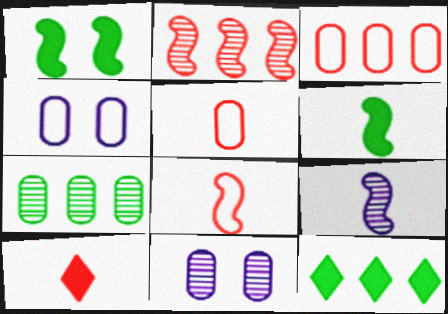[[6, 8, 9], 
[8, 11, 12]]